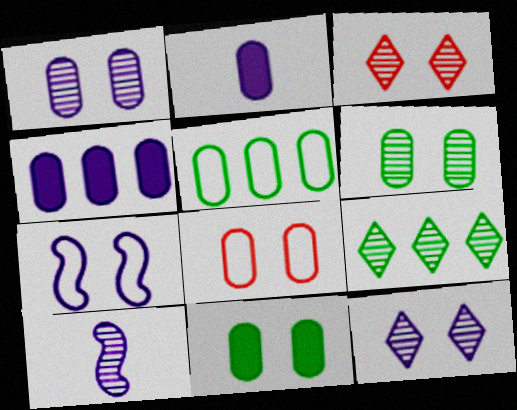[[1, 8, 11], 
[3, 7, 11]]